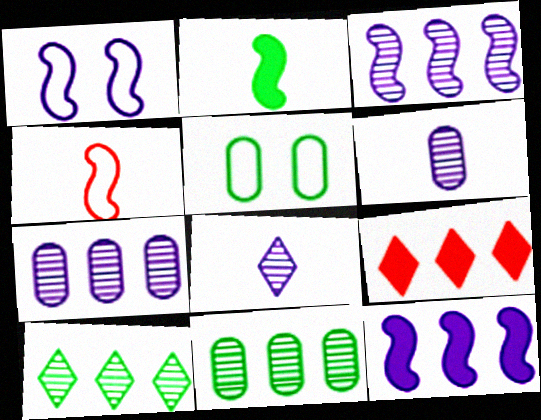[[2, 5, 10]]